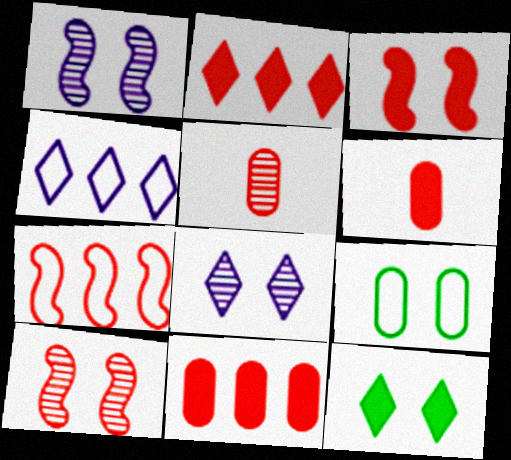[[2, 3, 6], 
[3, 8, 9]]